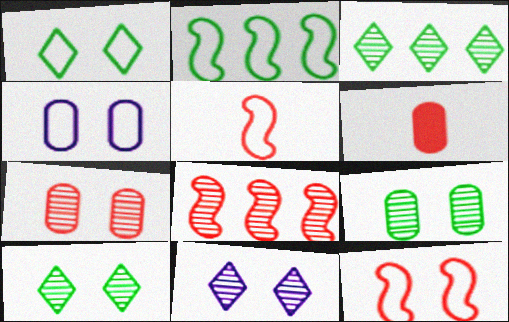[[1, 4, 12], 
[2, 6, 11]]